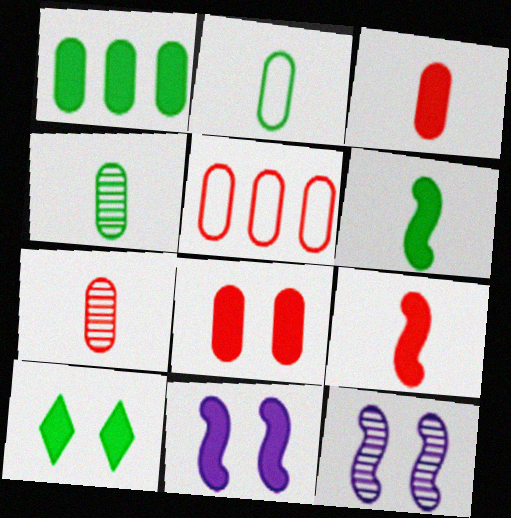[[1, 6, 10], 
[5, 7, 8], 
[8, 10, 11]]